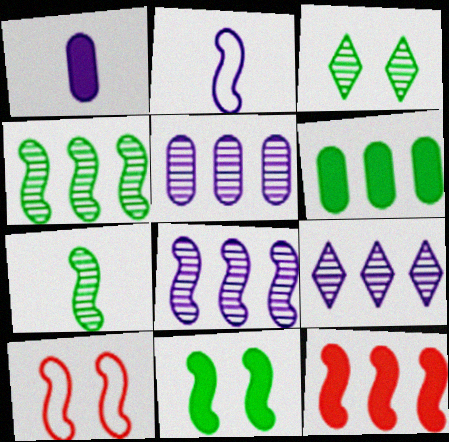[[5, 8, 9]]